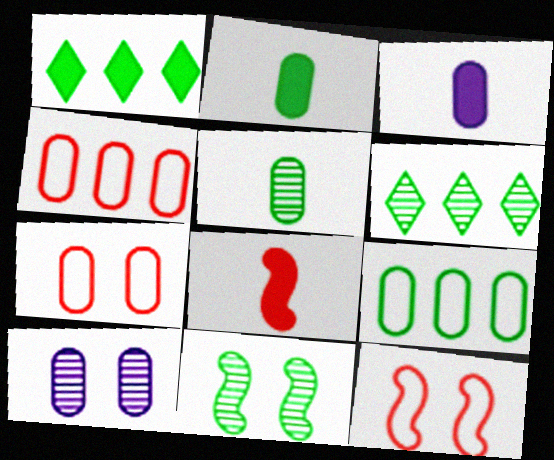[[2, 4, 10], 
[3, 6, 12], 
[5, 6, 11]]